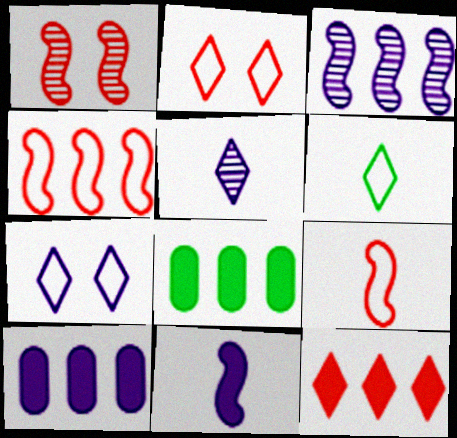[[1, 6, 10]]